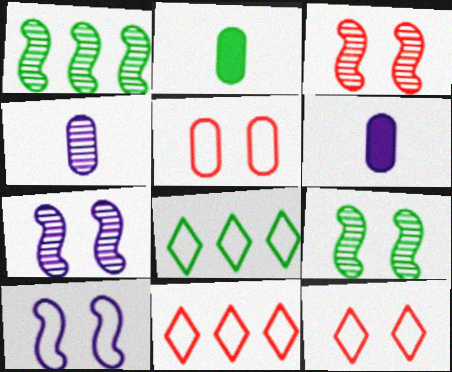[[1, 6, 12], 
[2, 7, 11], 
[2, 8, 9], 
[3, 6, 8], 
[3, 7, 9], 
[6, 9, 11]]